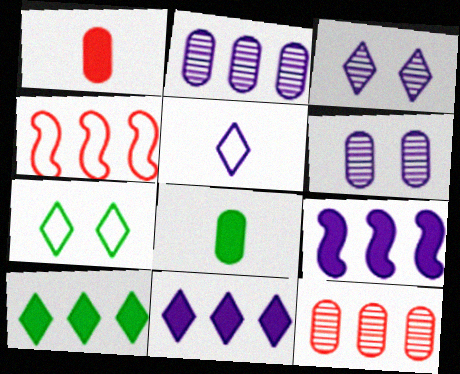[[2, 4, 10], 
[3, 4, 8], 
[3, 5, 11], 
[5, 6, 9]]